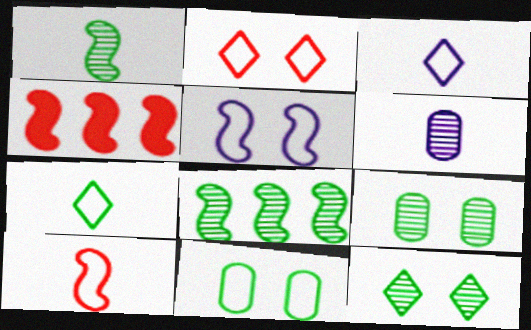[[1, 4, 5], 
[2, 5, 11], 
[3, 4, 9]]